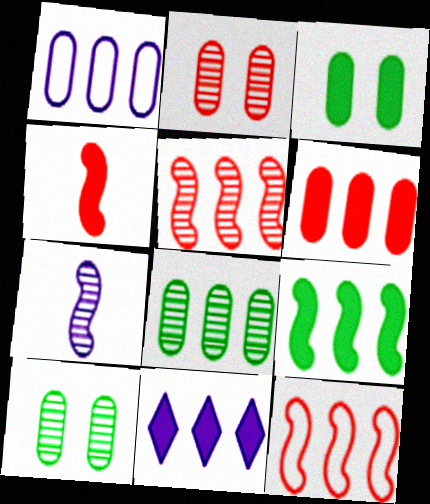[[1, 6, 8], 
[3, 4, 11], 
[6, 9, 11], 
[8, 11, 12]]